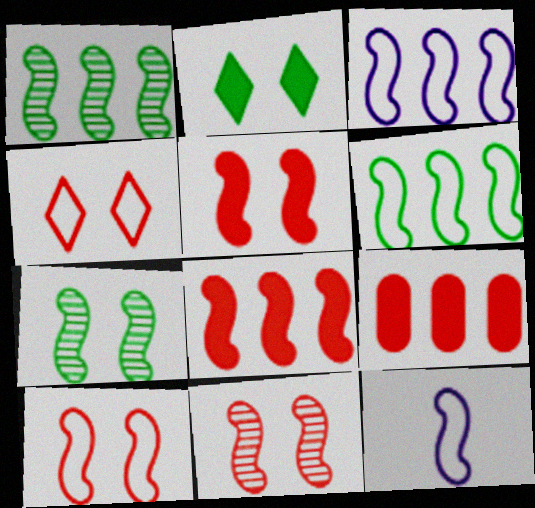[[1, 3, 8], 
[1, 5, 12], 
[5, 10, 11], 
[6, 10, 12], 
[7, 8, 12]]